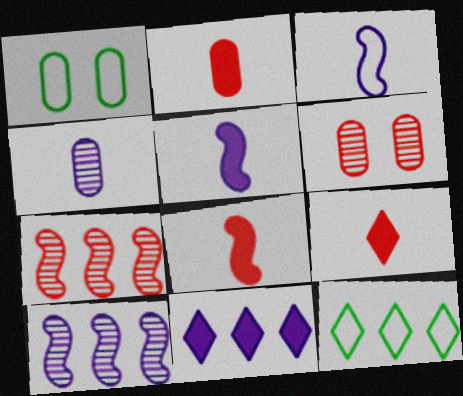[[1, 9, 10], 
[2, 8, 9], 
[5, 6, 12]]